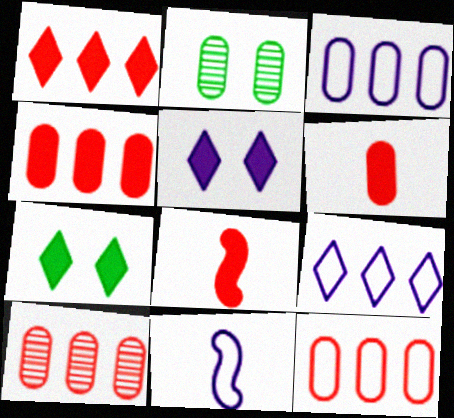[[1, 2, 11], 
[2, 3, 6], 
[2, 8, 9], 
[4, 10, 12], 
[7, 10, 11]]